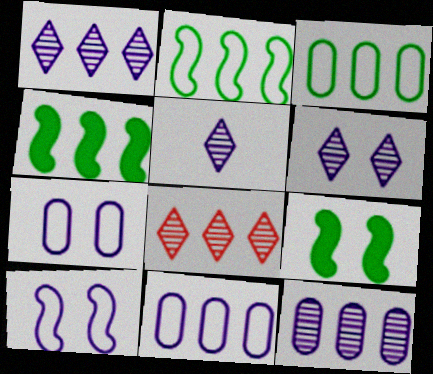[[1, 5, 6], 
[4, 8, 11]]